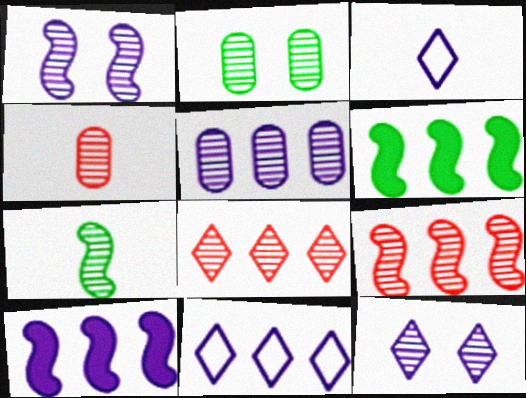[[1, 7, 9], 
[2, 4, 5], 
[5, 10, 11]]